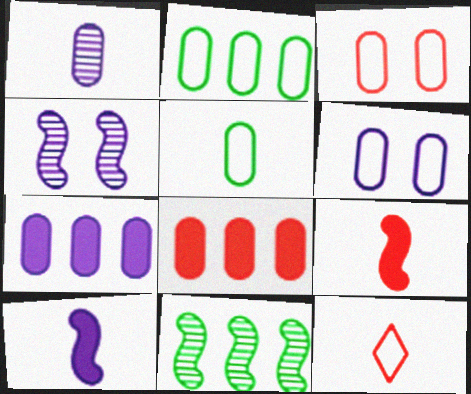[[1, 6, 7]]